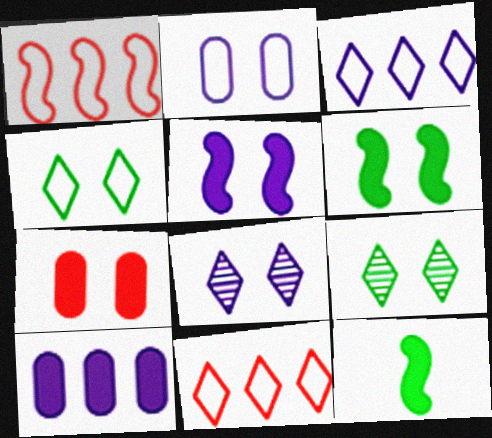[[2, 5, 8]]